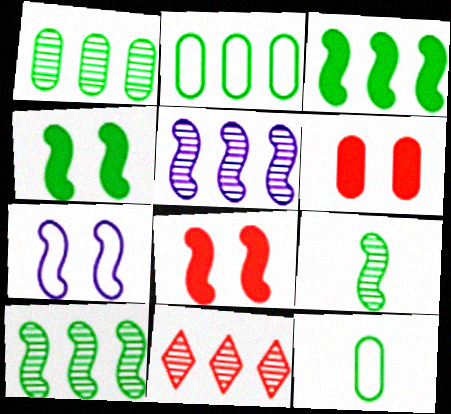[[1, 5, 11]]